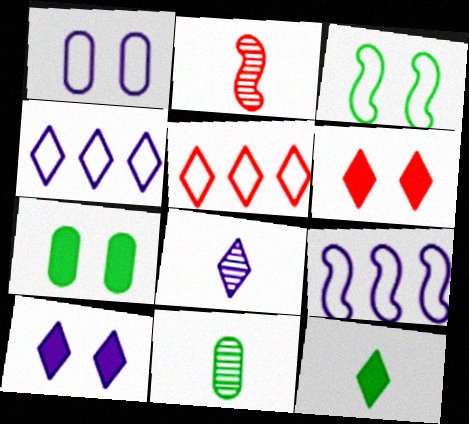[[2, 4, 7], 
[2, 8, 11], 
[4, 8, 10], 
[6, 9, 11]]